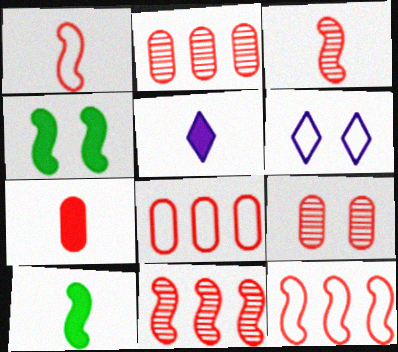[[2, 6, 10], 
[4, 6, 9], 
[5, 7, 10], 
[7, 8, 9]]